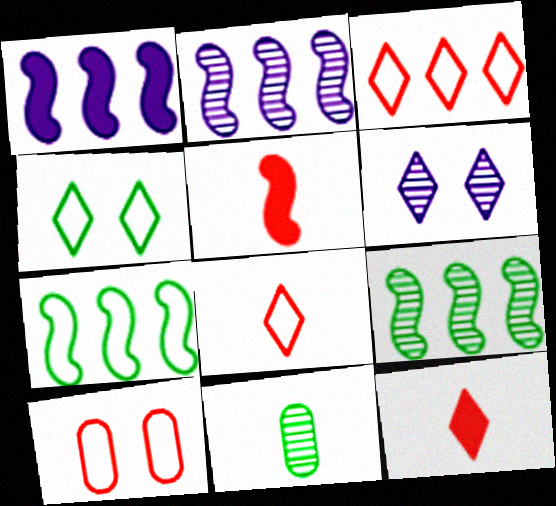[]